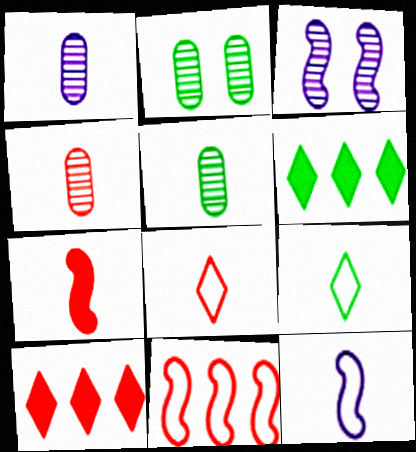[[1, 4, 5], 
[1, 7, 9], 
[2, 10, 12], 
[4, 7, 8]]